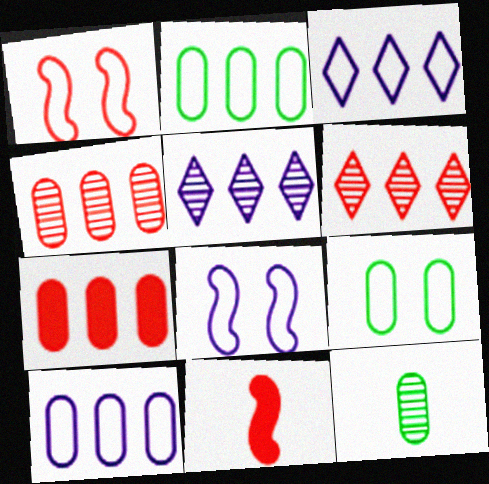[[5, 9, 11]]